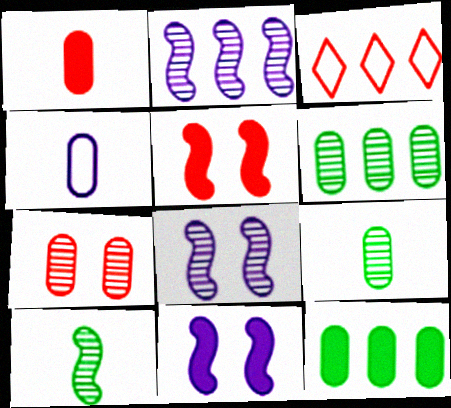[[1, 4, 9], 
[2, 3, 12], 
[3, 9, 11], 
[4, 7, 12]]